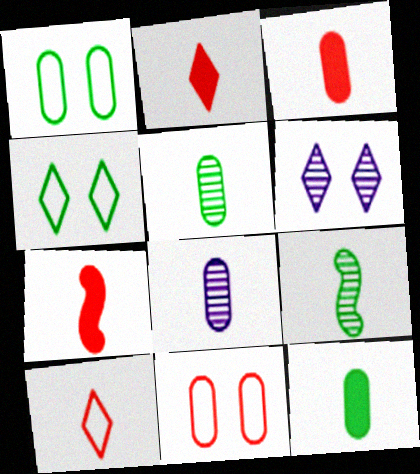[[2, 3, 7]]